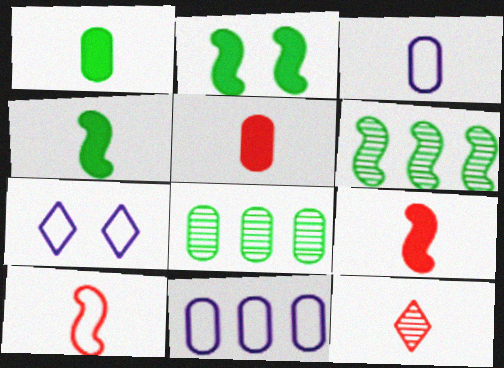[[2, 11, 12], 
[3, 4, 12], 
[5, 6, 7], 
[5, 10, 12], 
[7, 8, 9]]